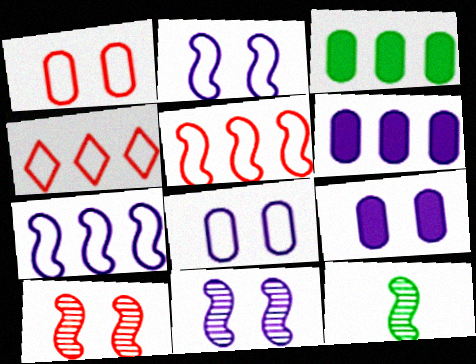[[4, 9, 12]]